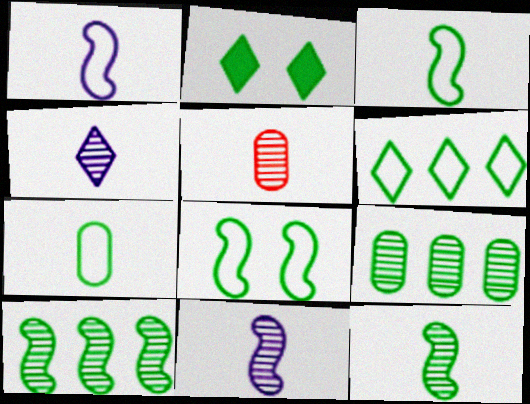[[2, 3, 9], 
[2, 7, 10], 
[4, 5, 12], 
[6, 7, 8]]